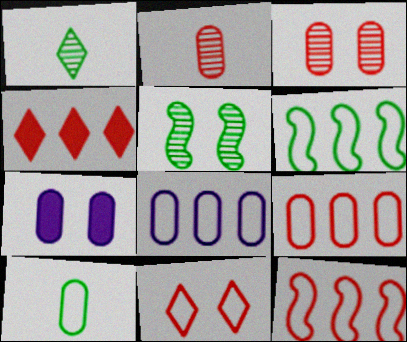[[1, 7, 12], 
[5, 7, 11]]